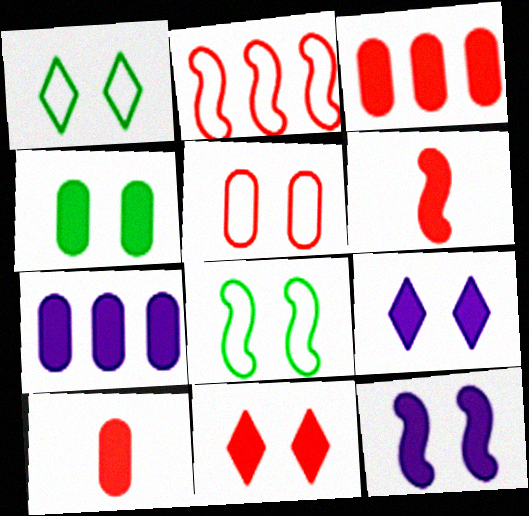[[3, 6, 11], 
[4, 7, 10], 
[4, 11, 12]]